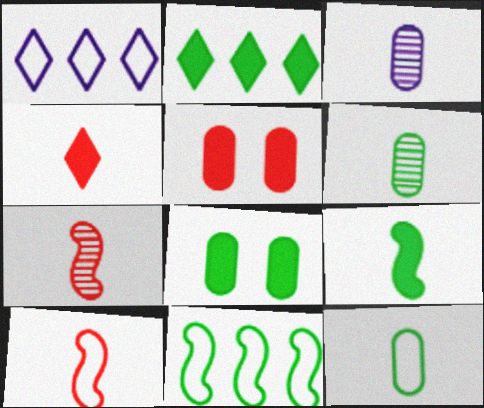[[1, 7, 8], 
[2, 8, 9]]